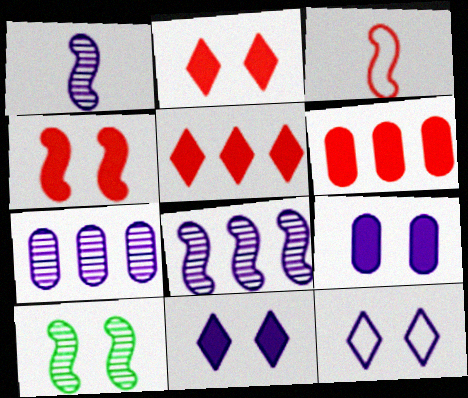[]